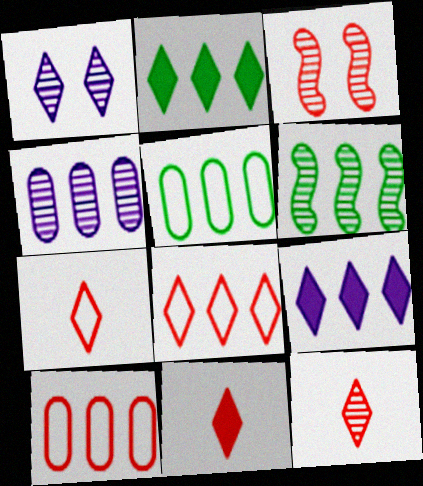[[1, 2, 7], 
[2, 5, 6], 
[3, 10, 11], 
[6, 9, 10], 
[7, 11, 12]]